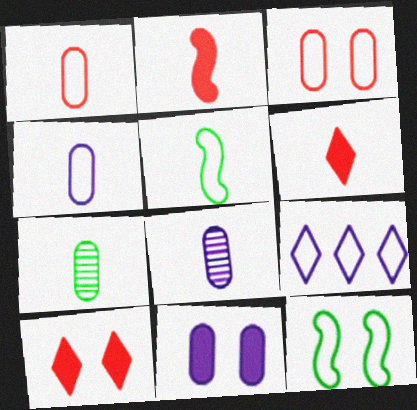[[1, 9, 12], 
[3, 5, 9], 
[5, 6, 8]]